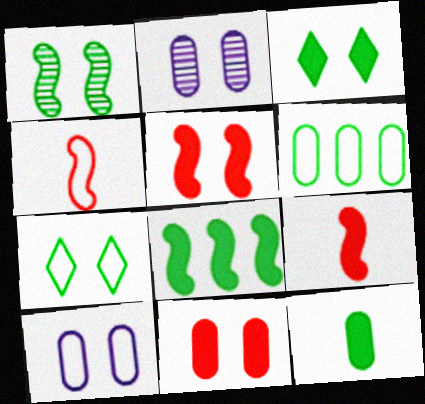[[2, 5, 7], 
[3, 8, 12]]